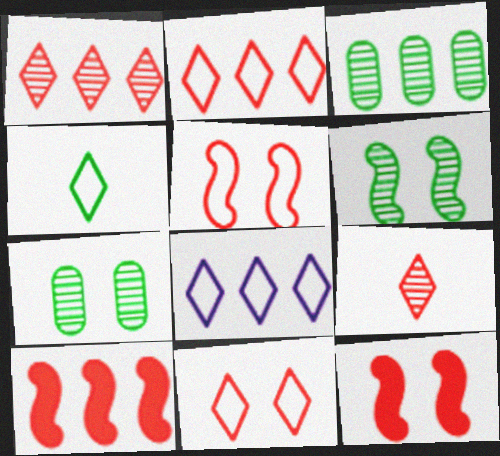[[3, 8, 10], 
[4, 8, 11]]